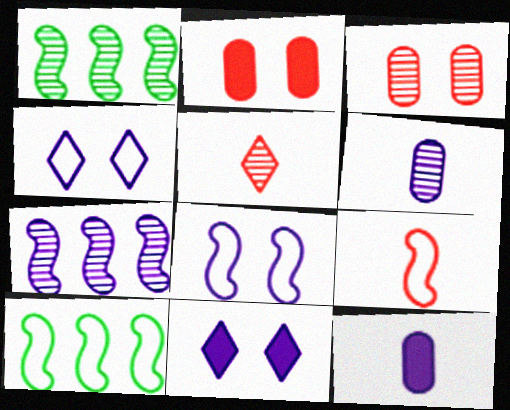[[4, 7, 12], 
[8, 9, 10]]